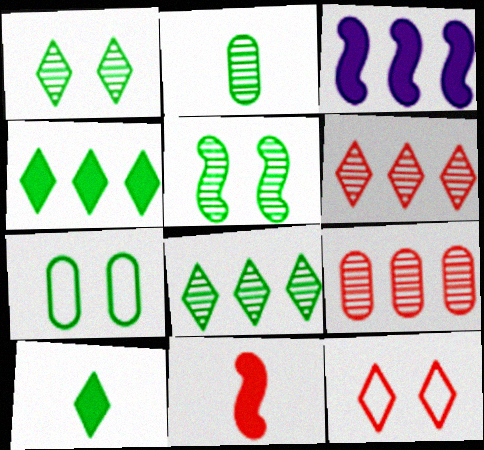[[2, 3, 12], 
[2, 5, 8], 
[9, 11, 12]]